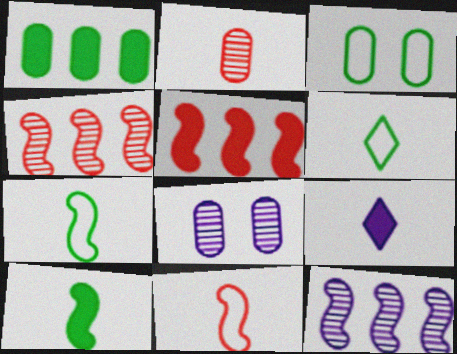[[2, 7, 9], 
[3, 4, 9], 
[5, 6, 8]]